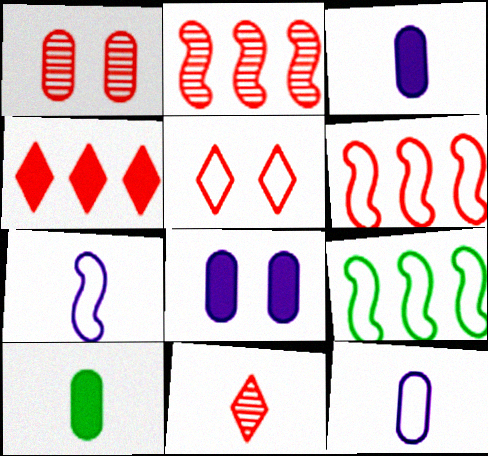[[1, 2, 11], 
[4, 5, 11], 
[5, 9, 12], 
[7, 10, 11], 
[8, 9, 11]]